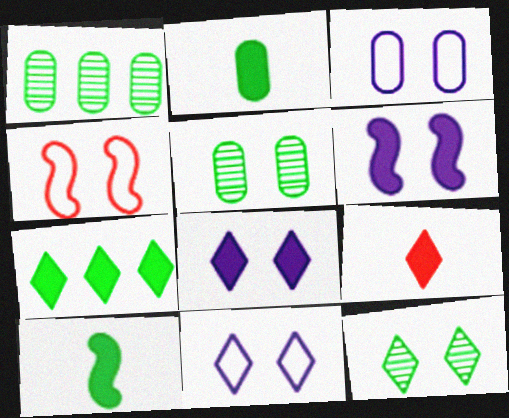[[4, 5, 8], 
[7, 8, 9]]